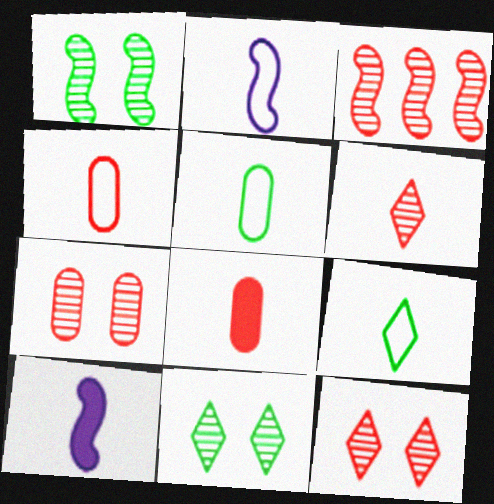[[2, 4, 9], 
[3, 6, 7], 
[5, 6, 10]]